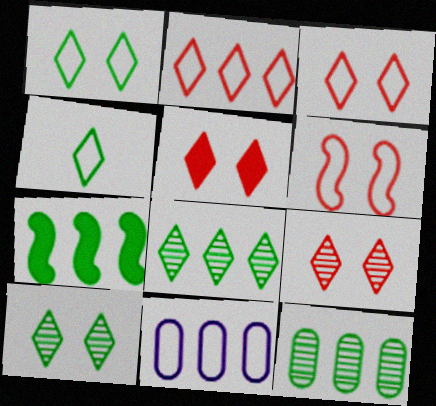[[3, 5, 9], 
[4, 6, 11]]